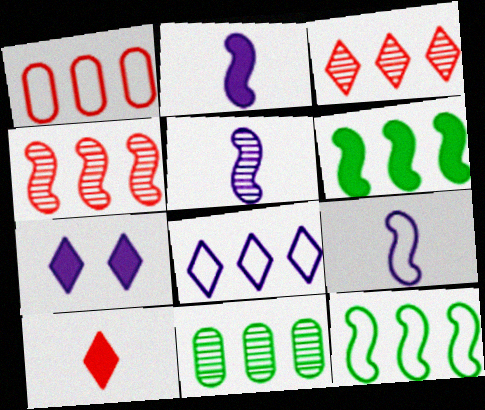[[1, 8, 12], 
[2, 5, 9]]